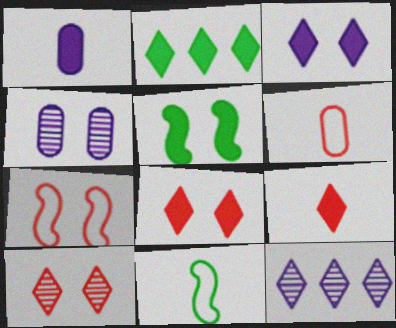[[2, 3, 9], 
[5, 6, 12]]